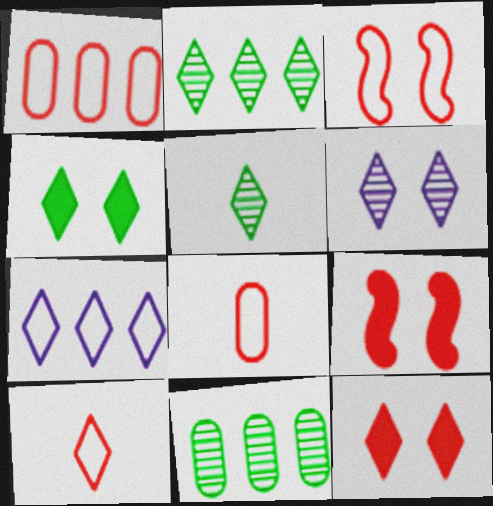[[1, 3, 10], 
[5, 7, 12]]